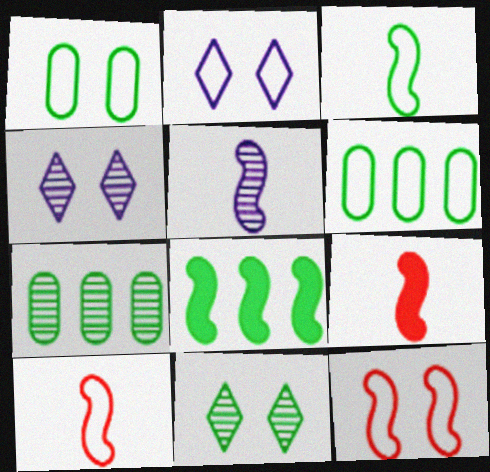[[1, 2, 12], 
[2, 6, 10], 
[2, 7, 9], 
[3, 5, 9], 
[4, 6, 9], 
[5, 8, 12]]